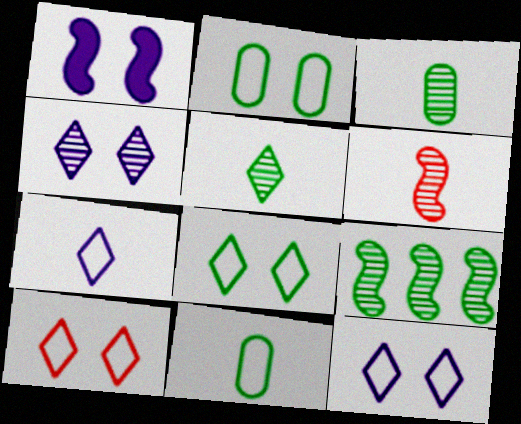[[8, 10, 12]]